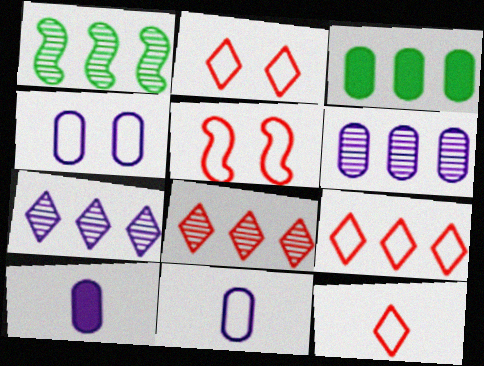[[1, 2, 10], 
[1, 6, 8], 
[2, 9, 12], 
[4, 6, 10]]